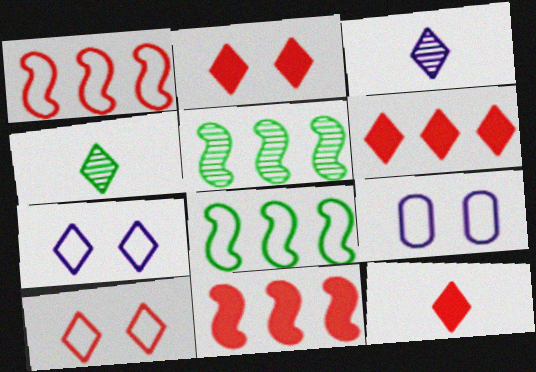[[2, 6, 12], 
[4, 6, 7], 
[4, 9, 11], 
[5, 9, 12]]